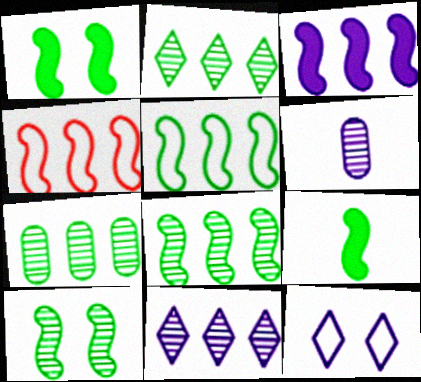[[2, 7, 8], 
[3, 4, 8], 
[3, 6, 12], 
[5, 9, 10]]